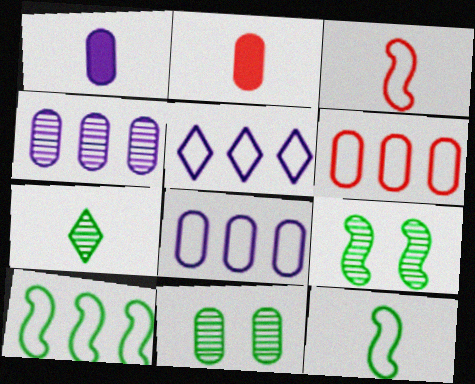[[1, 3, 7], 
[1, 6, 11], 
[2, 5, 9], 
[2, 8, 11], 
[5, 6, 10]]